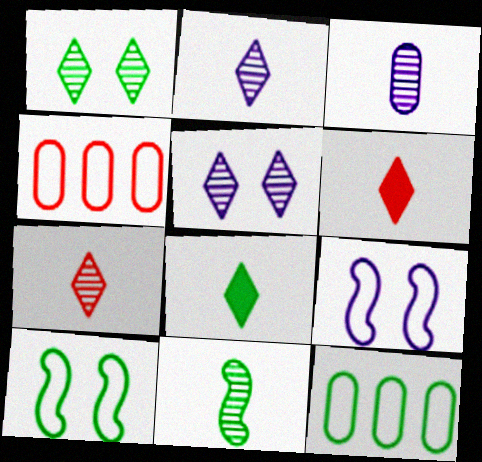[[3, 7, 11]]